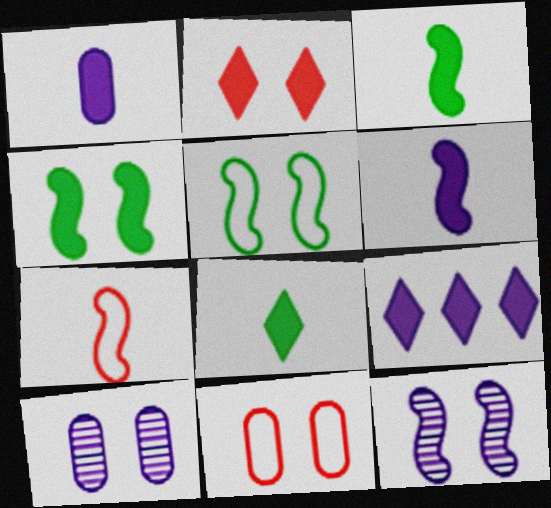[[2, 5, 10], 
[2, 8, 9]]